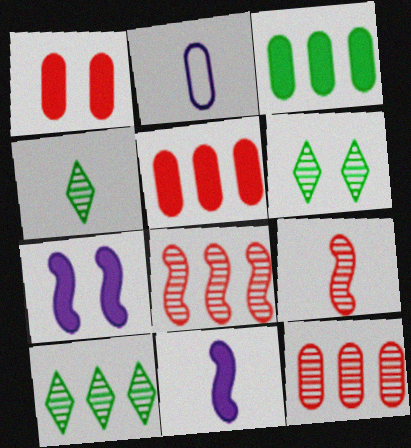[[4, 6, 10]]